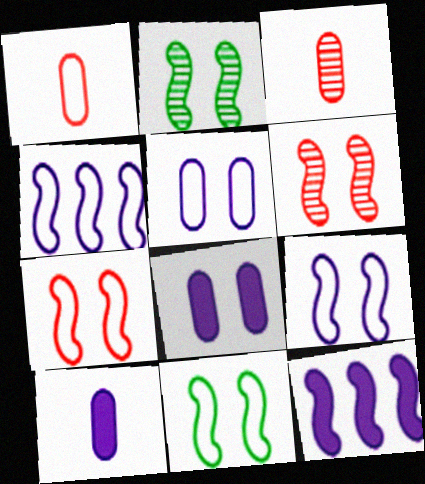[[7, 9, 11]]